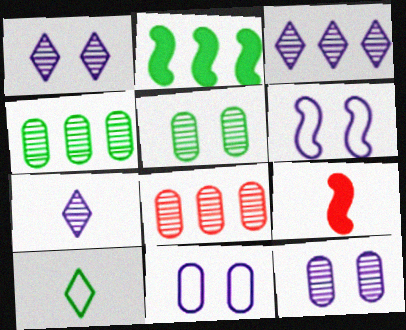[[1, 3, 7], 
[2, 5, 10]]